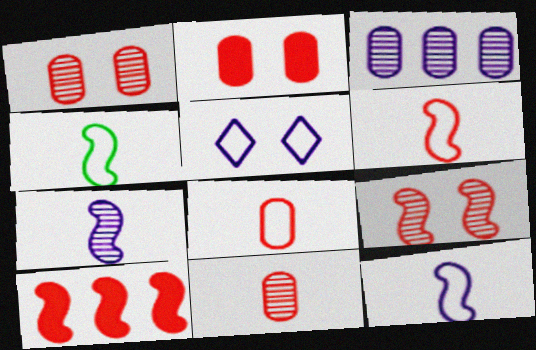[[4, 6, 12], 
[6, 9, 10]]